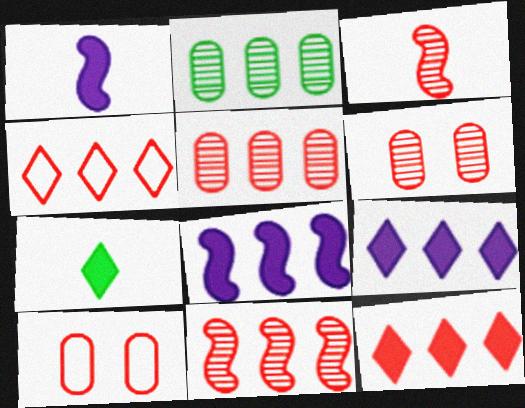[[2, 4, 8], 
[3, 10, 12]]